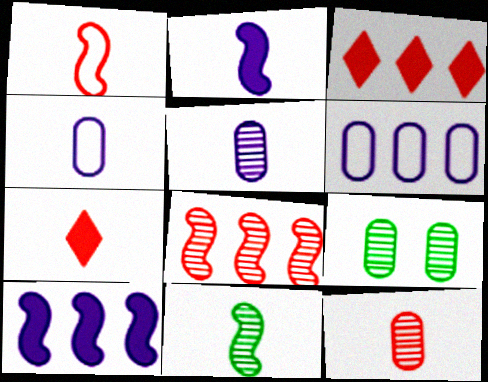[[1, 2, 11], 
[1, 7, 12], 
[4, 7, 11]]